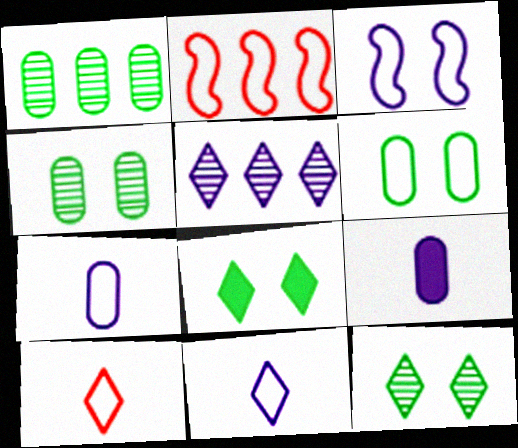[[2, 6, 11], 
[2, 9, 12], 
[3, 5, 9], 
[5, 8, 10]]